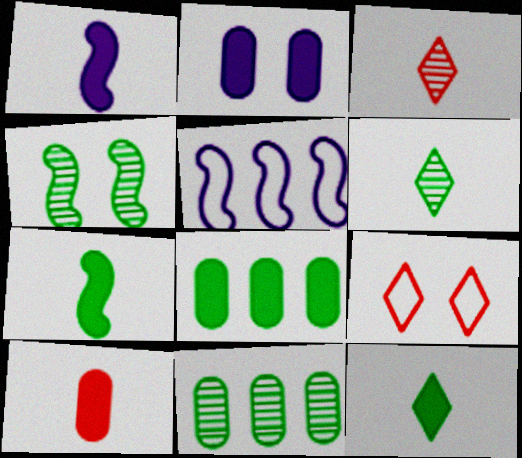[[1, 9, 11], 
[1, 10, 12], 
[2, 4, 9], 
[2, 8, 10], 
[4, 6, 11]]